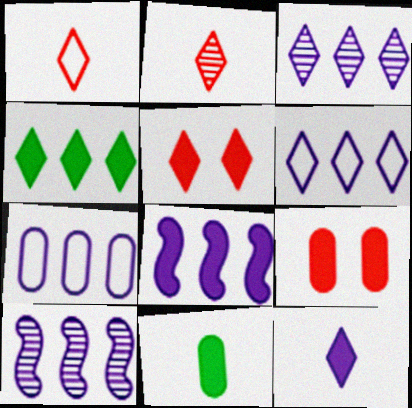[[3, 7, 8], 
[4, 5, 12], 
[5, 8, 11]]